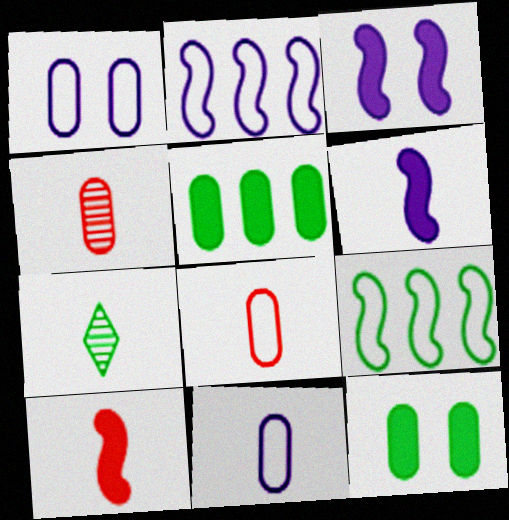[[1, 4, 5], 
[6, 7, 8], 
[7, 9, 12], 
[7, 10, 11]]